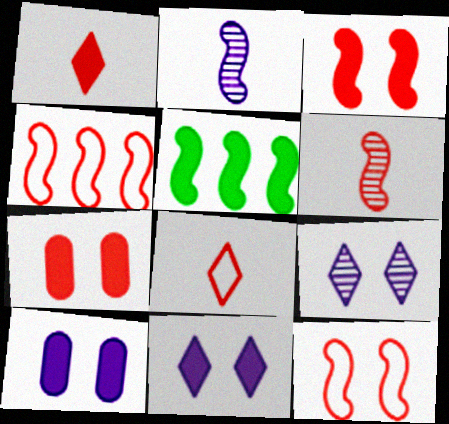[[1, 5, 10], 
[2, 5, 12], 
[3, 4, 6]]